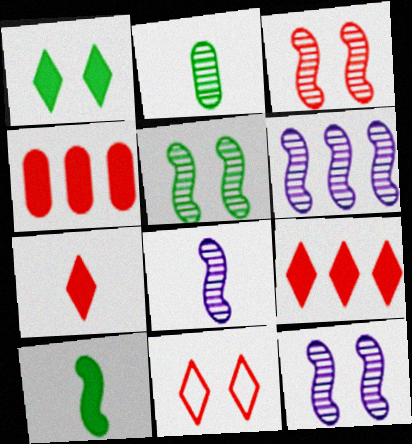[[3, 5, 12], 
[6, 8, 12]]